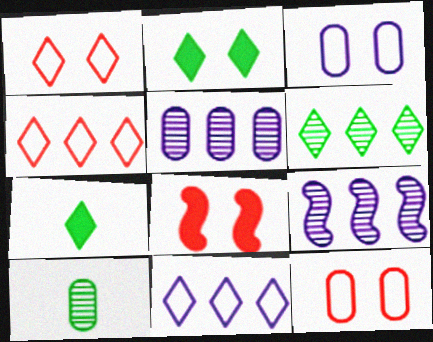[[7, 9, 12], 
[8, 10, 11]]